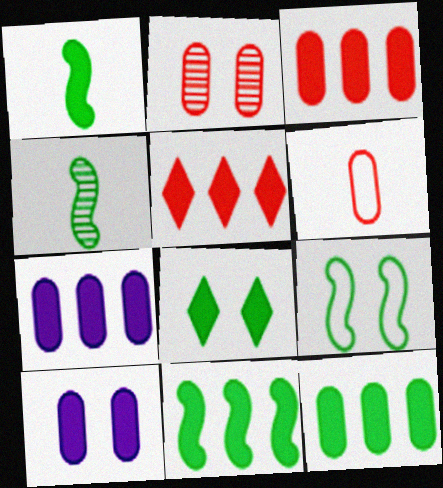[[1, 5, 10], 
[1, 8, 12], 
[2, 3, 6], 
[3, 7, 12], 
[4, 9, 11], 
[5, 7, 11]]